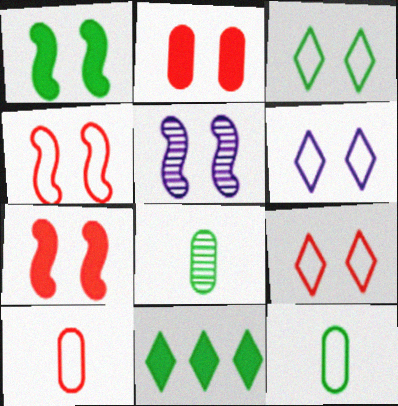[[1, 4, 5], 
[2, 3, 5], 
[3, 6, 9], 
[5, 10, 11]]